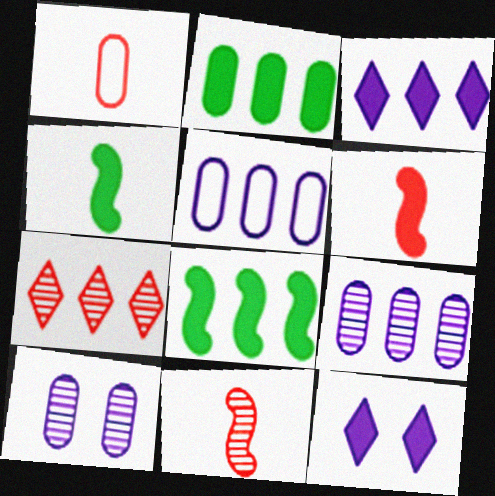[[1, 2, 10], 
[2, 6, 12], 
[5, 7, 8]]